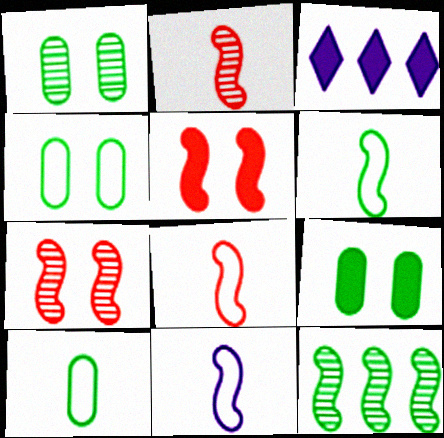[[1, 3, 8], 
[1, 4, 9], 
[2, 3, 4], 
[3, 7, 10], 
[5, 11, 12], 
[6, 8, 11]]